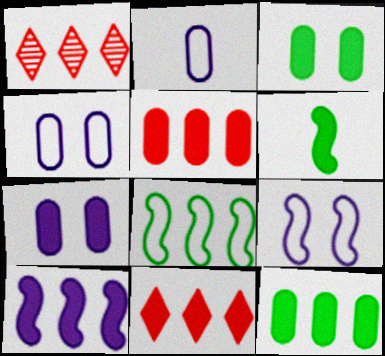[[1, 4, 6], 
[6, 7, 11], 
[10, 11, 12]]